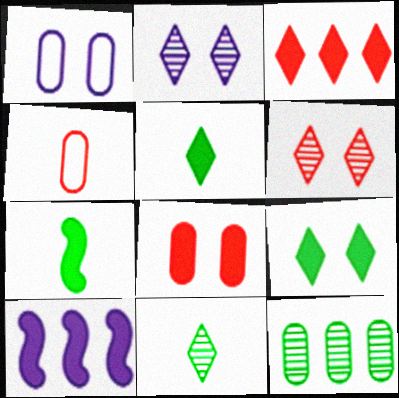[[5, 8, 10]]